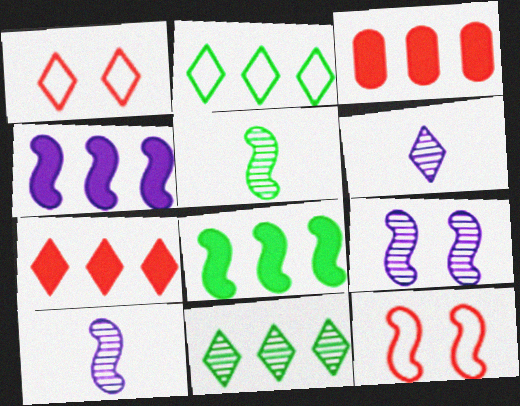[[4, 5, 12], 
[8, 10, 12]]